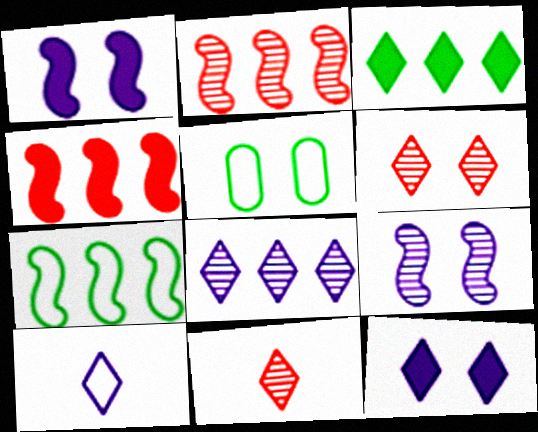[[1, 5, 6], 
[3, 6, 10], 
[8, 10, 12]]